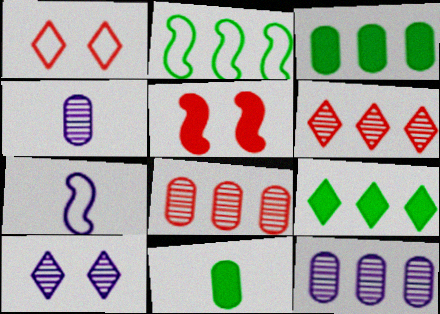[]